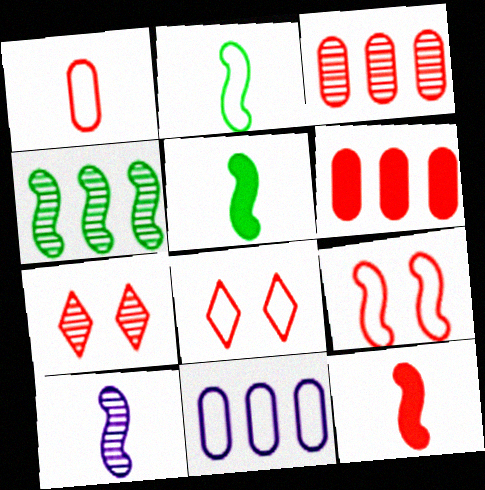[[2, 8, 11], 
[2, 10, 12], 
[3, 8, 12], 
[5, 7, 11]]